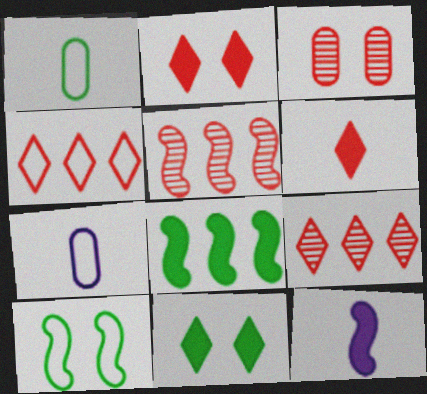[[4, 7, 10], 
[5, 7, 11], 
[5, 10, 12]]